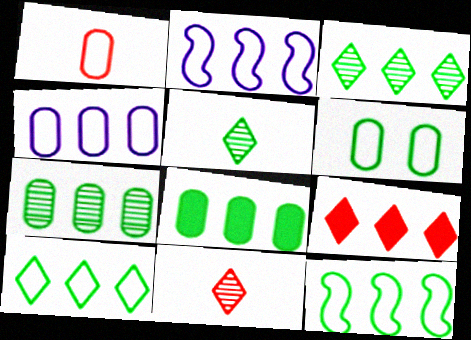[[1, 4, 6], 
[2, 7, 9], 
[3, 8, 12]]